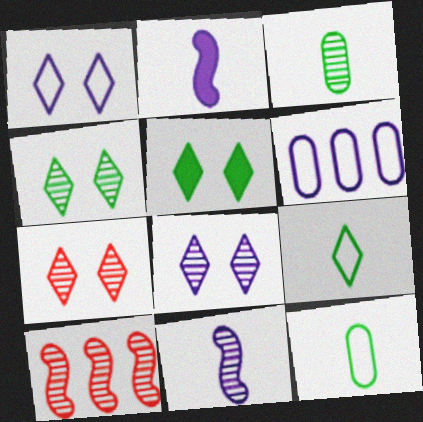[[1, 5, 7], 
[2, 6, 8], 
[3, 8, 10], 
[4, 7, 8]]